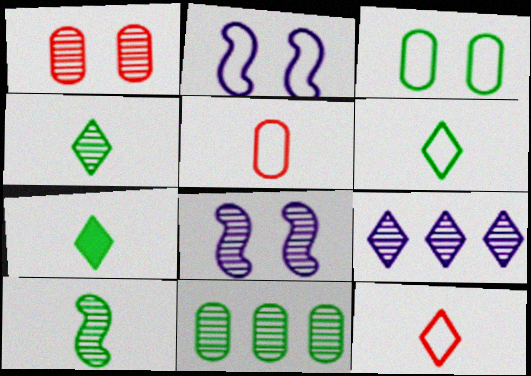[[1, 9, 10], 
[4, 6, 7]]